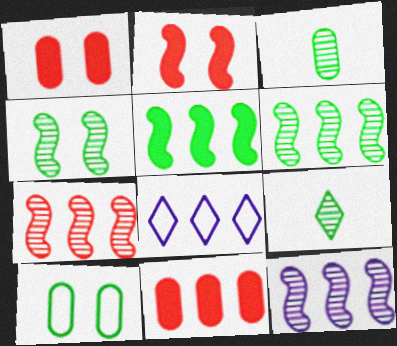[[2, 3, 8], 
[5, 9, 10], 
[6, 7, 12], 
[6, 8, 11]]